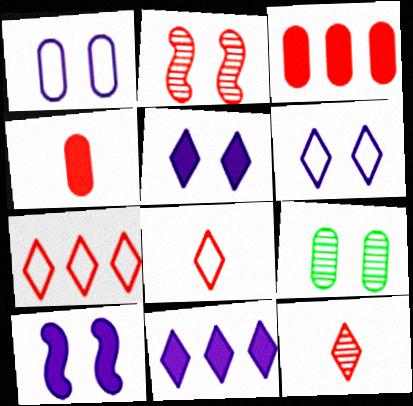[[2, 3, 8], 
[2, 4, 7]]